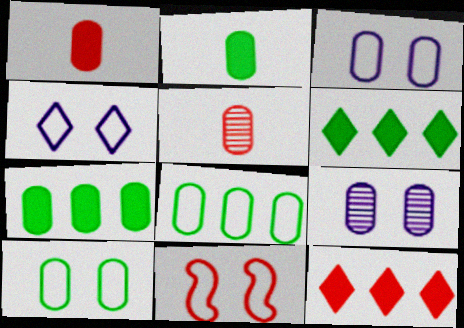[[1, 8, 9], 
[3, 5, 7], 
[4, 10, 11], 
[5, 11, 12]]